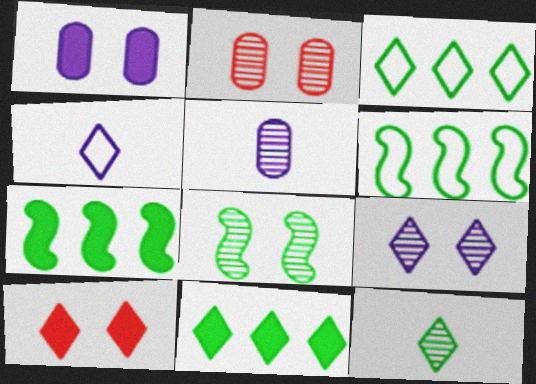[[2, 4, 7], 
[2, 8, 9], 
[5, 6, 10]]